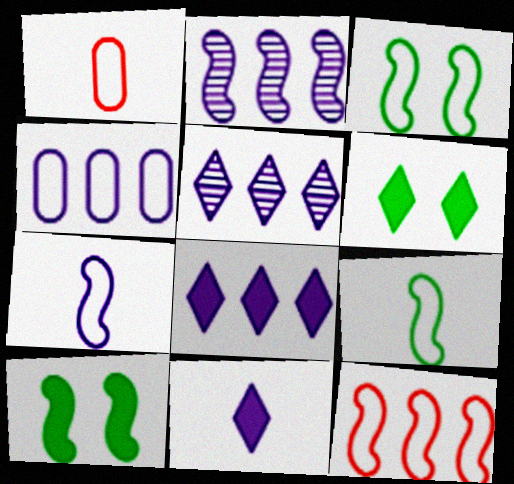[[1, 2, 6], 
[1, 5, 10], 
[2, 4, 8], 
[3, 7, 12]]